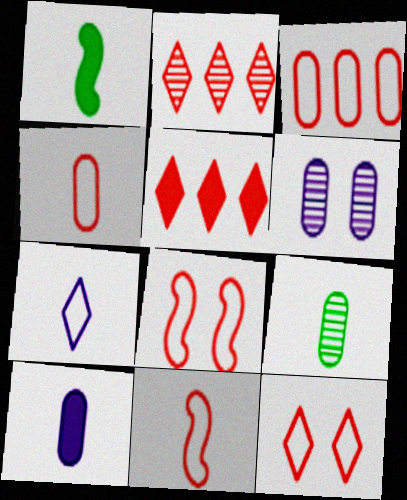[[3, 11, 12], 
[4, 9, 10]]